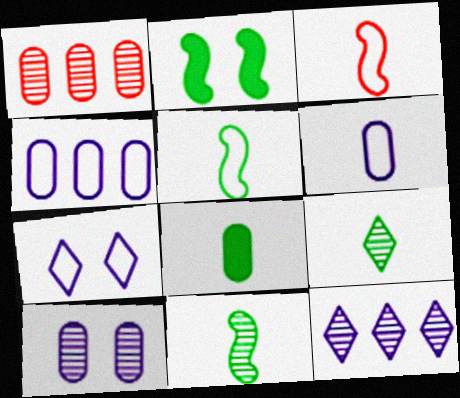[[5, 8, 9]]